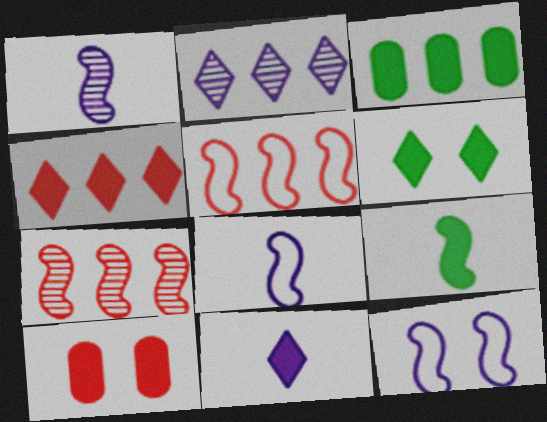[[2, 3, 5], 
[3, 6, 9], 
[4, 6, 11], 
[7, 9, 12]]